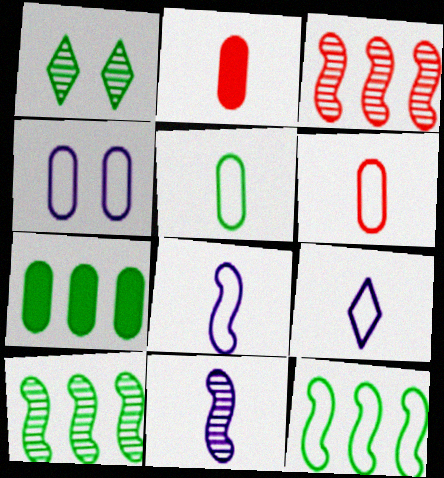[]